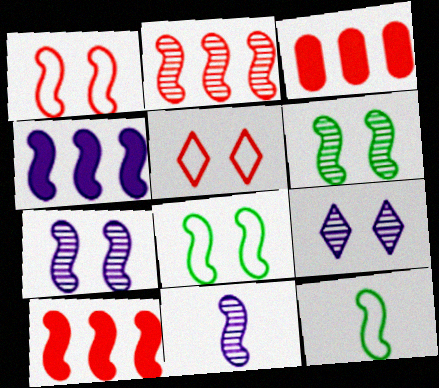[[2, 6, 11], 
[3, 9, 12], 
[7, 10, 12], 
[8, 10, 11]]